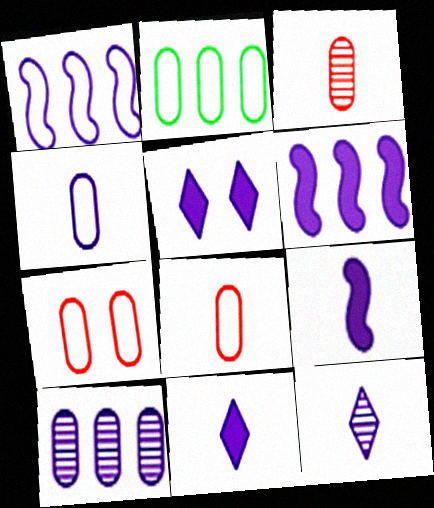[[2, 4, 7], 
[4, 9, 12]]